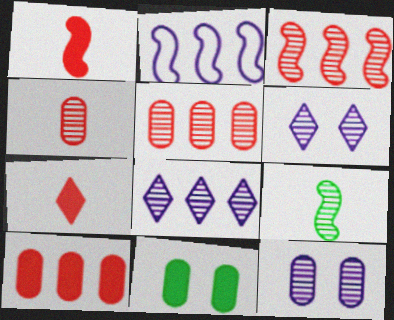[[5, 6, 9]]